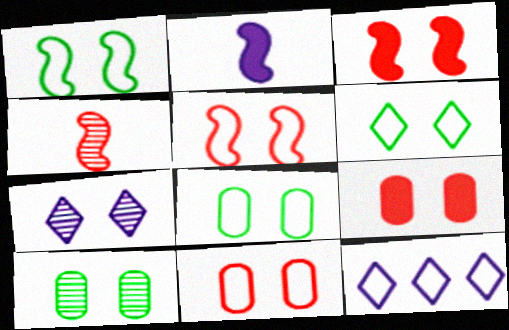[[1, 6, 8], 
[1, 7, 9], 
[3, 7, 8]]